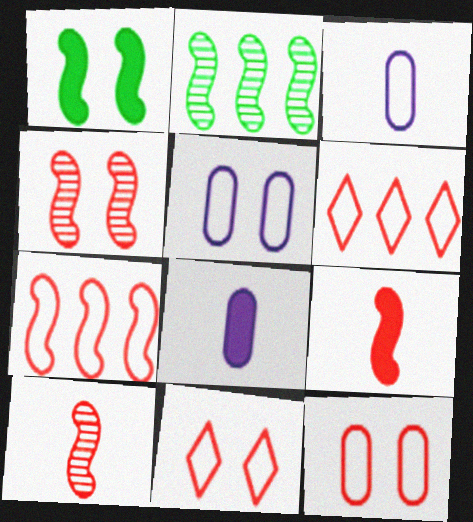[[2, 8, 11], 
[4, 7, 9]]